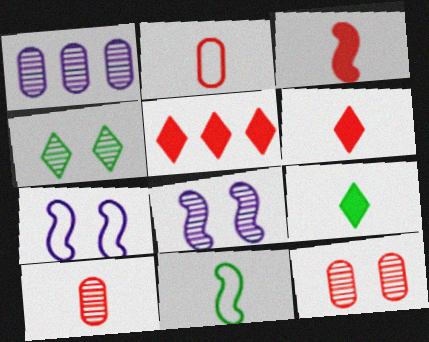[[4, 8, 12]]